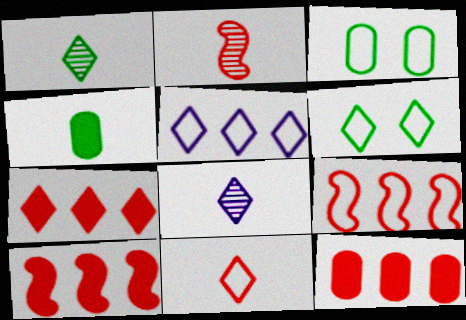[[3, 8, 10], 
[5, 6, 11], 
[6, 7, 8], 
[7, 10, 12]]